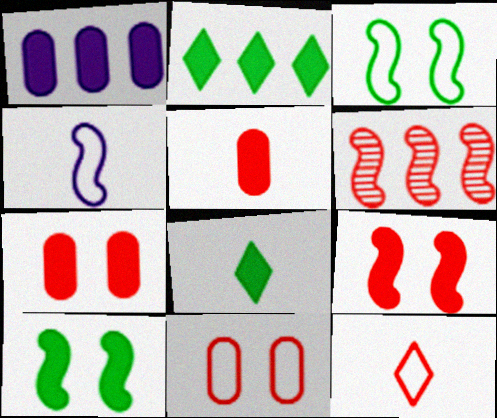[[1, 8, 9], 
[4, 6, 10], 
[6, 7, 12]]